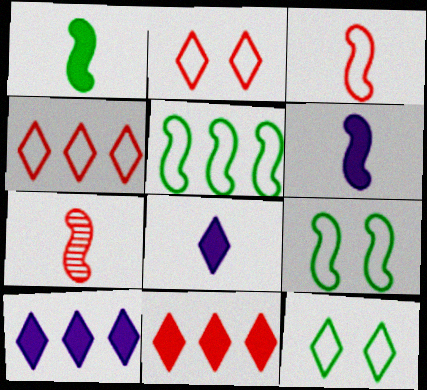[]